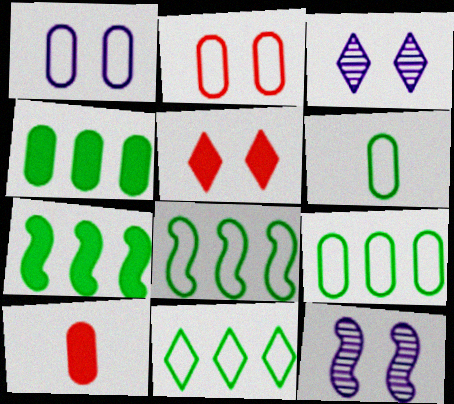[[3, 8, 10], 
[8, 9, 11], 
[10, 11, 12]]